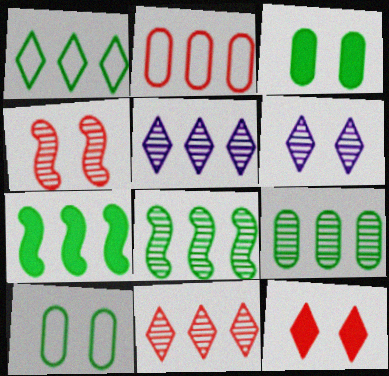[[1, 7, 9], 
[2, 5, 7]]